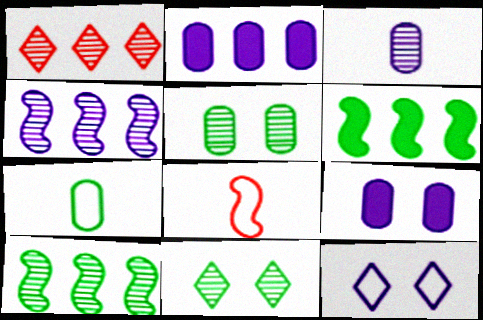[[2, 8, 11], 
[6, 7, 11]]